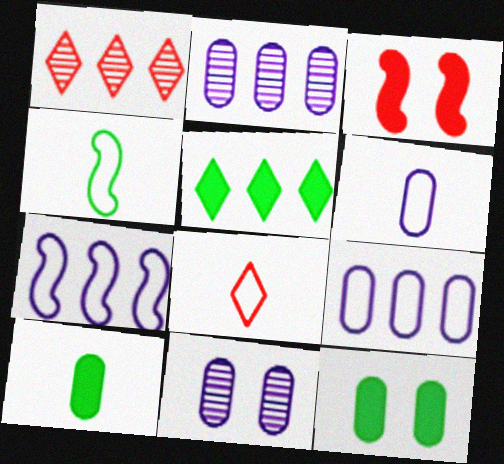[[4, 6, 8]]